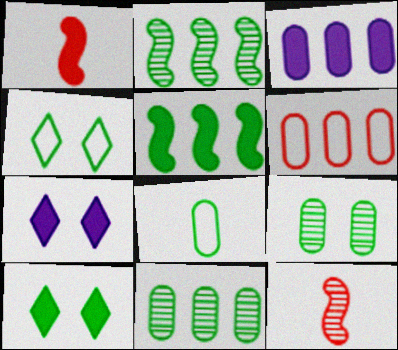[[1, 3, 10], 
[2, 8, 10], 
[3, 4, 12], 
[3, 6, 11]]